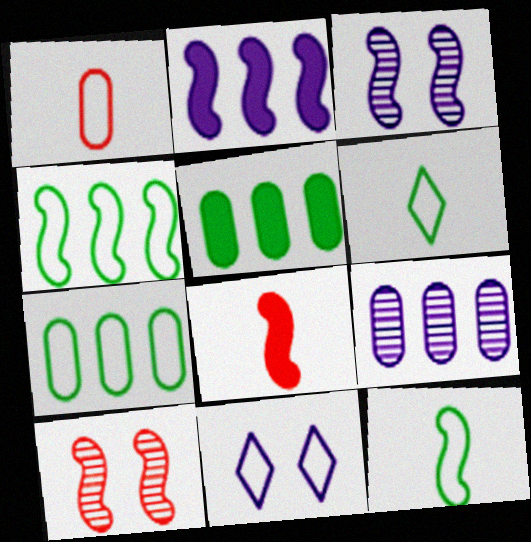[[1, 4, 11], 
[2, 10, 12], 
[3, 4, 8]]